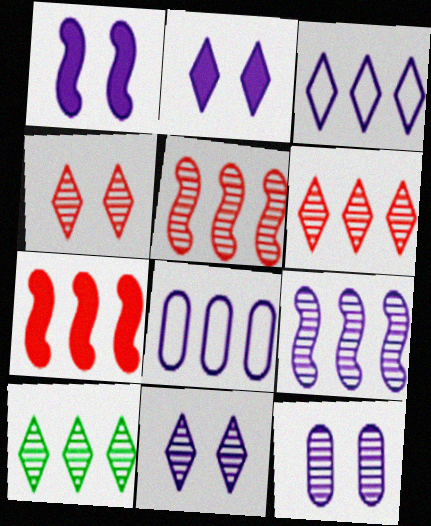[[7, 8, 10]]